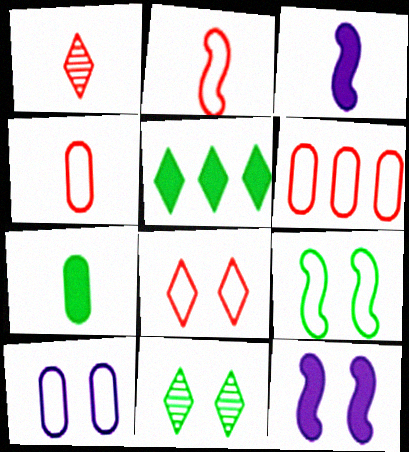[[2, 6, 8], 
[3, 6, 11], 
[8, 9, 10]]